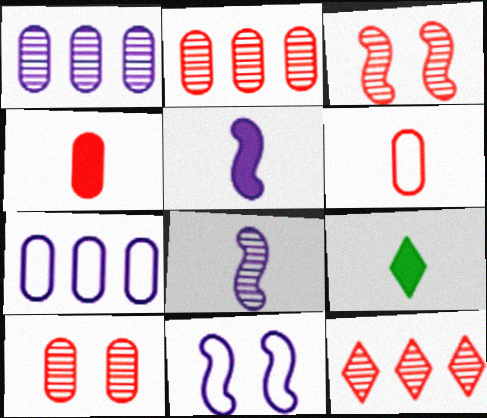[[2, 9, 11], 
[3, 7, 9], 
[4, 5, 9], 
[6, 8, 9]]